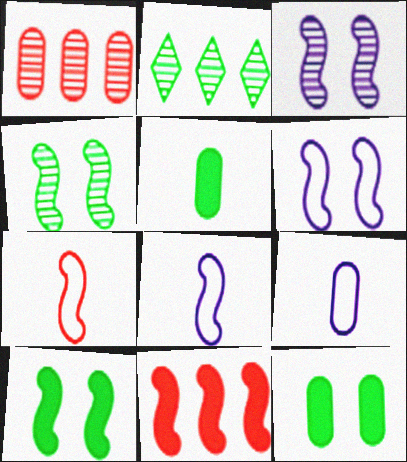[[1, 9, 12], 
[4, 8, 11]]